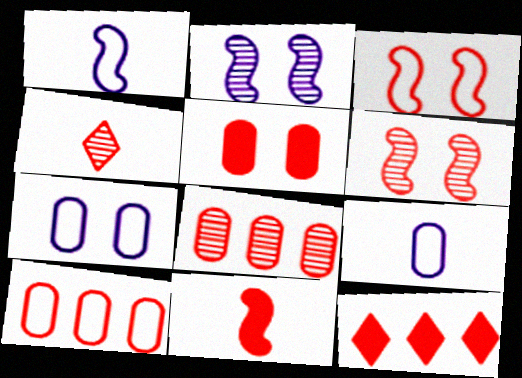[[4, 6, 8], 
[5, 11, 12]]